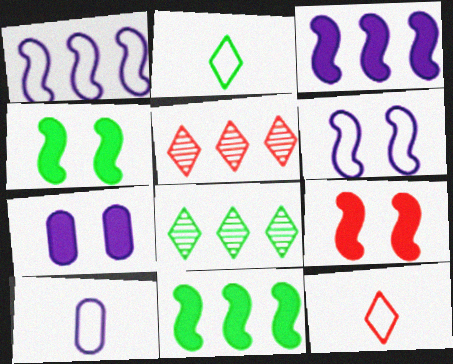[[4, 5, 10], 
[8, 9, 10]]